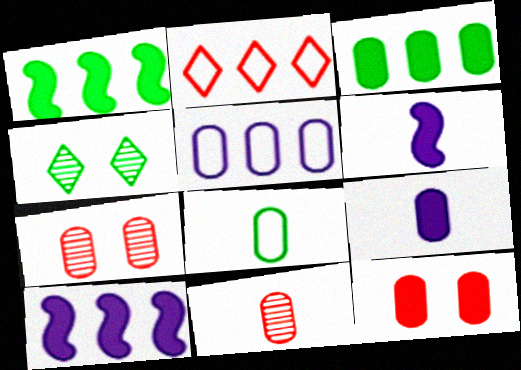[[1, 4, 8], 
[3, 9, 12], 
[8, 9, 11]]